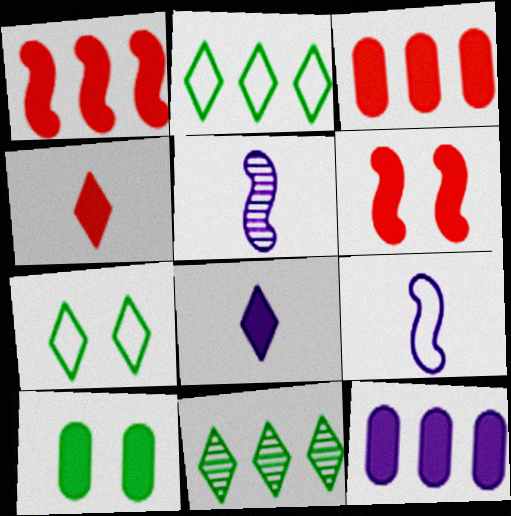[[1, 8, 10], 
[3, 4, 6], 
[3, 5, 7]]